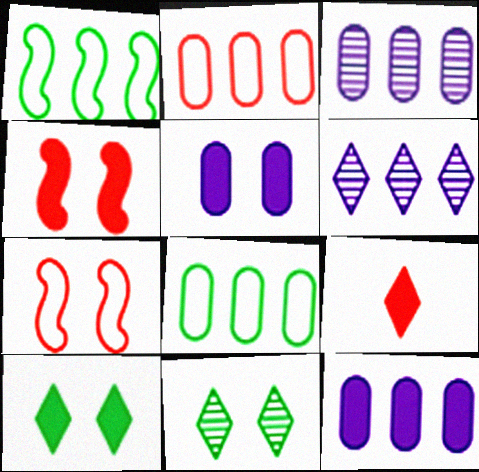[[4, 5, 10], 
[5, 7, 11]]